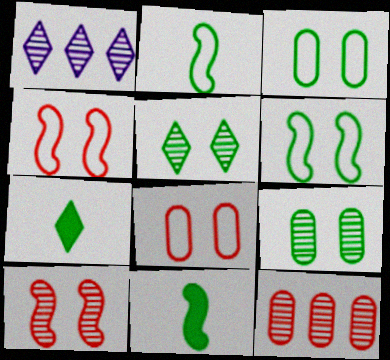[[1, 8, 11]]